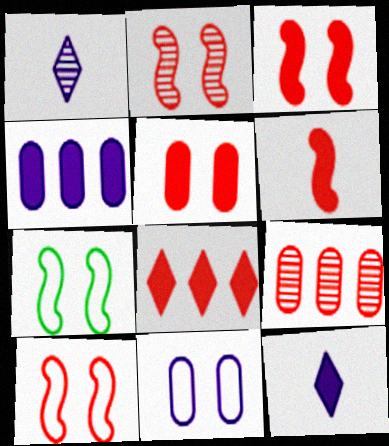[[2, 3, 10], 
[5, 6, 8], 
[7, 9, 12]]